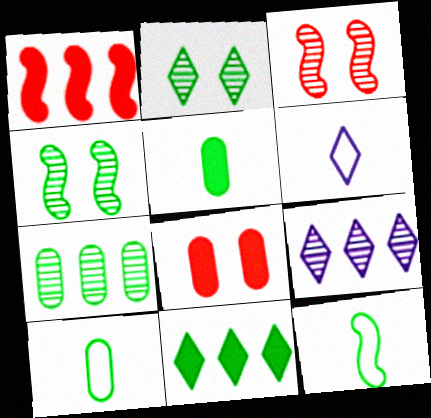[[4, 10, 11], 
[8, 9, 12]]